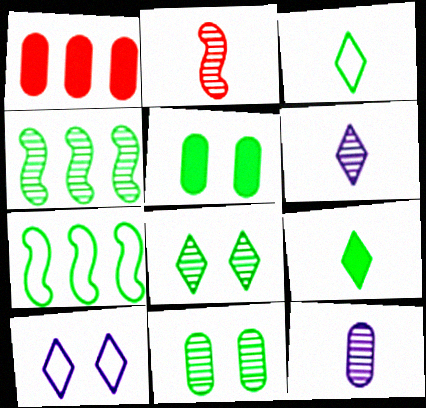[[3, 4, 5], 
[7, 9, 11]]